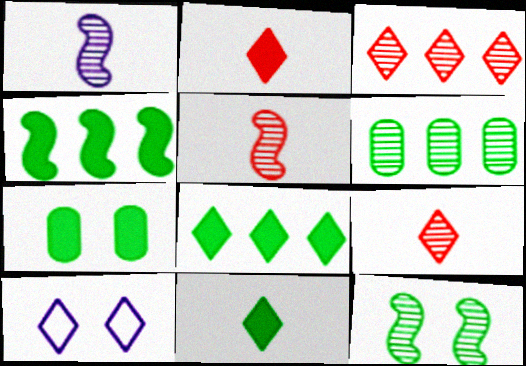[[3, 10, 11], 
[4, 7, 11], 
[8, 9, 10]]